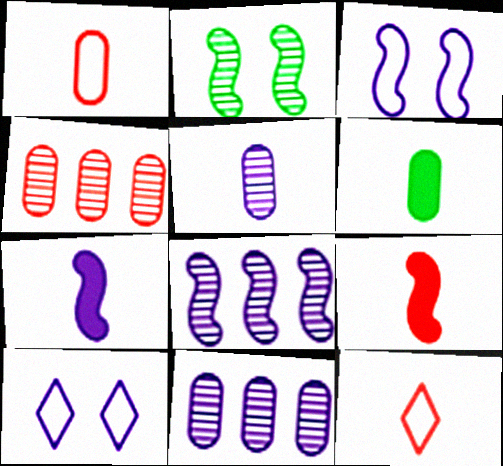[[1, 5, 6], 
[3, 7, 8], 
[7, 10, 11]]